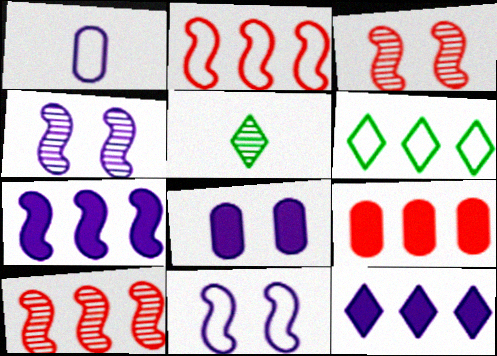[[1, 4, 12], 
[2, 5, 8], 
[5, 9, 11]]